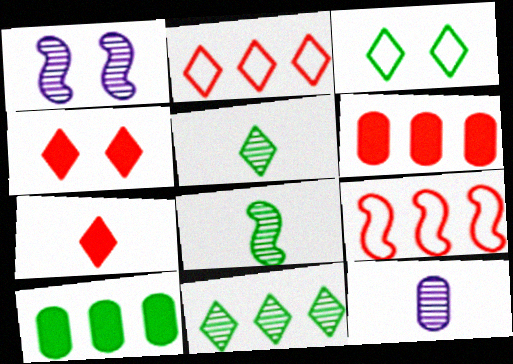[[3, 8, 10]]